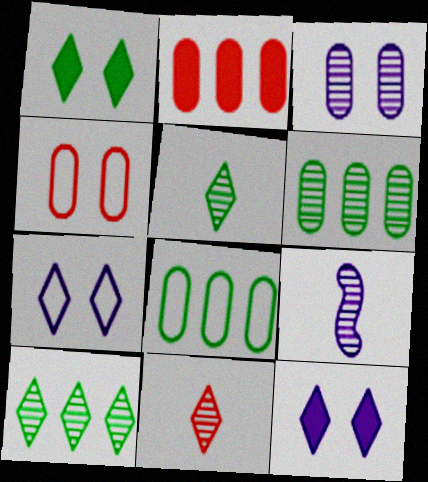[]